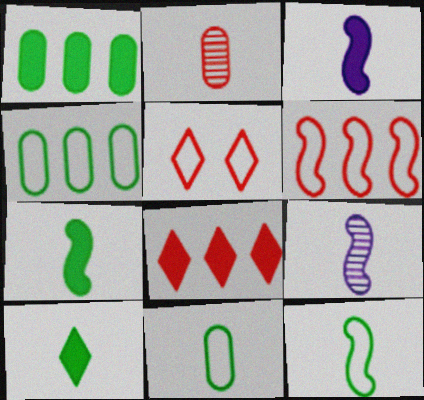[[1, 5, 9]]